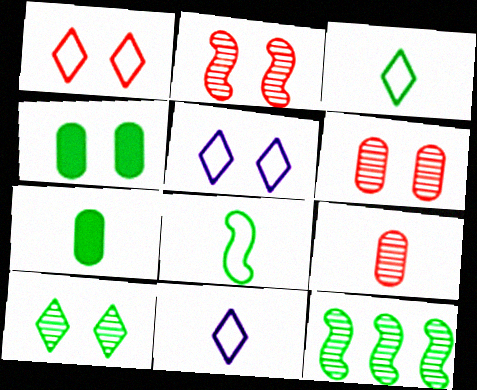[[2, 4, 5], 
[3, 4, 12]]